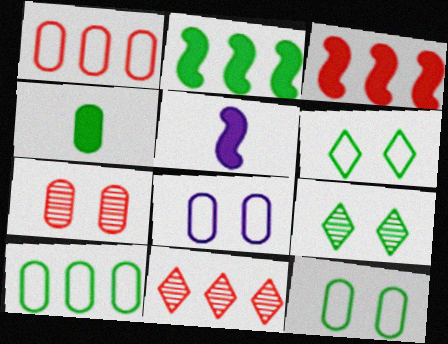[[1, 3, 11], 
[1, 5, 9], 
[5, 11, 12]]